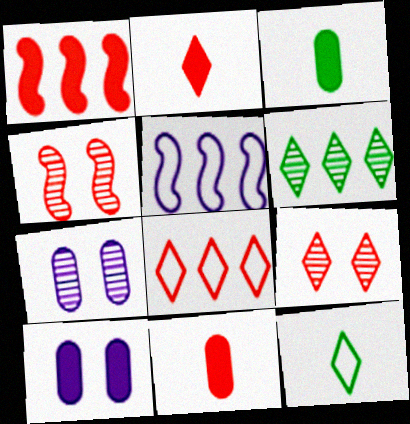[[1, 7, 12], 
[2, 8, 9], 
[3, 5, 9], 
[4, 8, 11]]